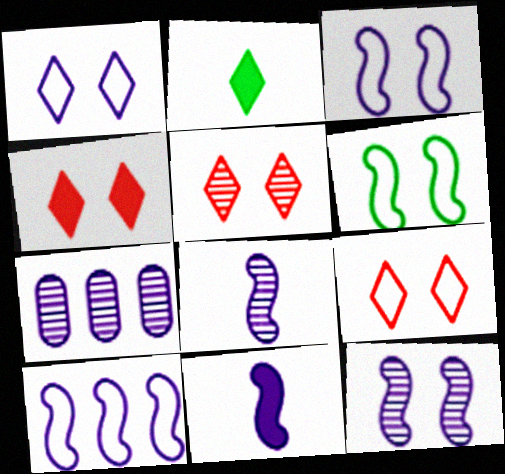[[1, 7, 11], 
[4, 5, 9], 
[10, 11, 12]]